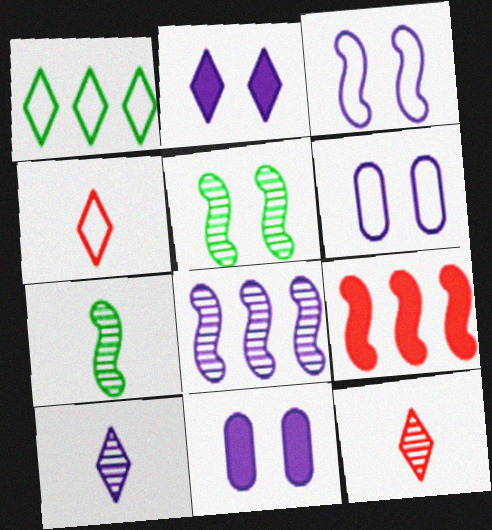[[1, 2, 12], 
[3, 7, 9]]